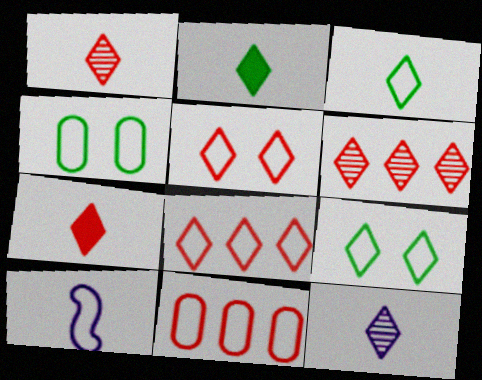[[3, 7, 12], 
[4, 8, 10], 
[5, 6, 7], 
[9, 10, 11]]